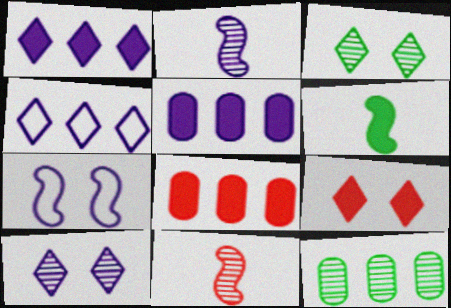[[5, 6, 9], 
[10, 11, 12]]